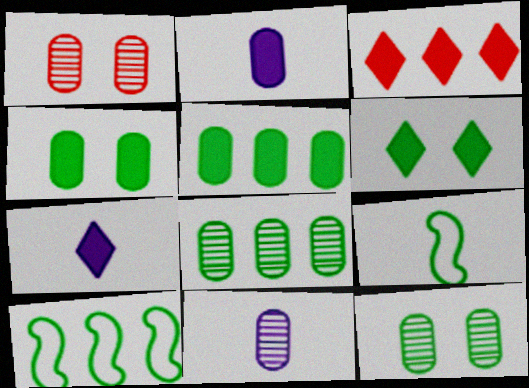[[1, 7, 10], 
[1, 8, 11], 
[3, 6, 7], 
[6, 8, 9]]